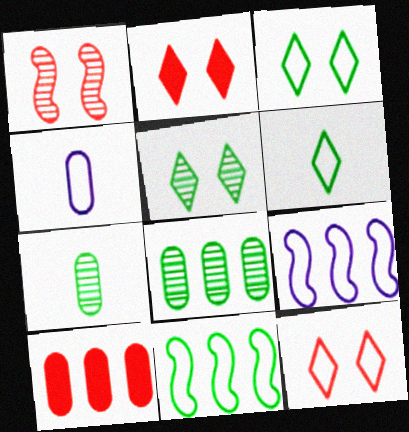[[2, 7, 9], 
[4, 11, 12]]